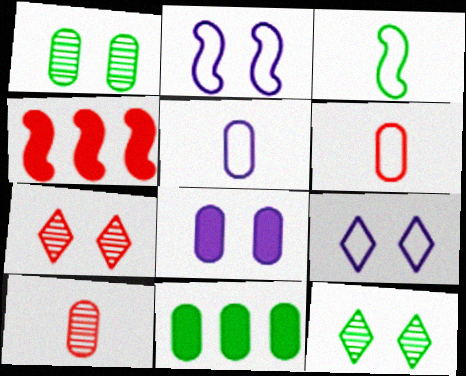[[3, 11, 12], 
[4, 5, 12], 
[4, 6, 7]]